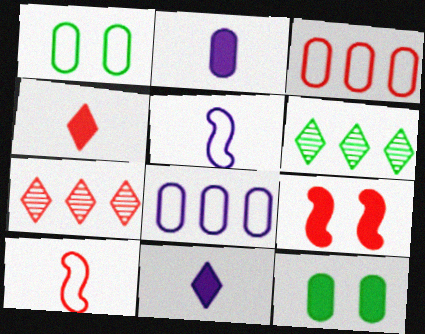[[5, 7, 12]]